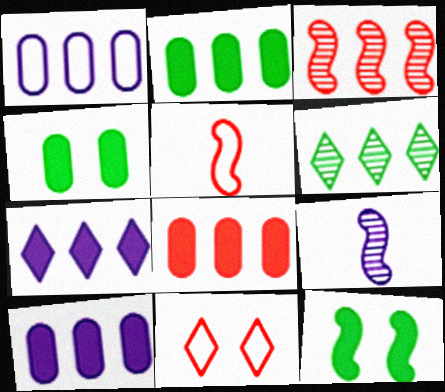[[2, 8, 10], 
[2, 9, 11]]